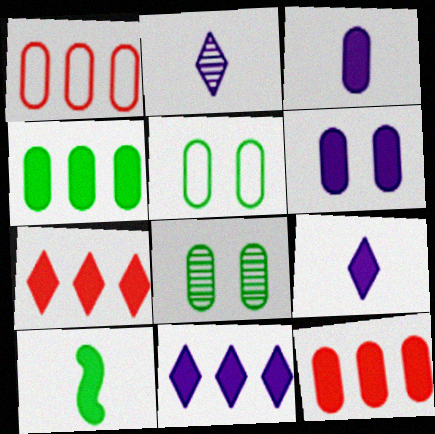[[1, 3, 8], 
[6, 7, 10]]